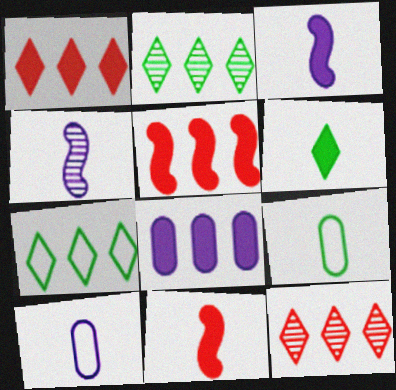[]